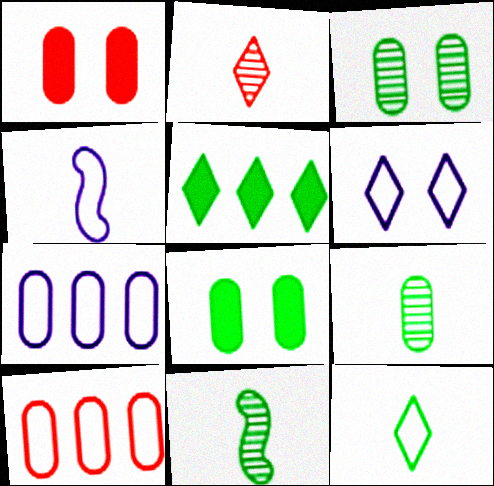[[1, 7, 9], 
[2, 5, 6], 
[4, 6, 7]]